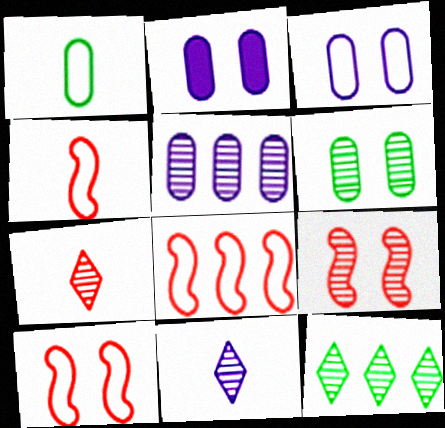[[2, 4, 12], 
[4, 8, 10]]